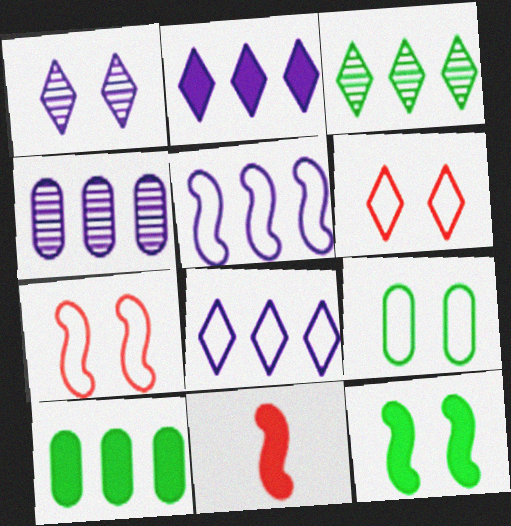[[2, 4, 5]]